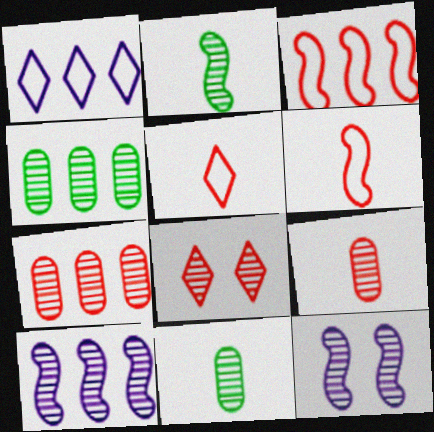[[8, 10, 11]]